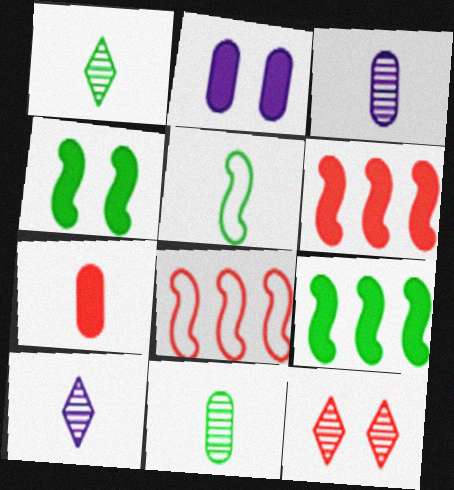[[1, 2, 8], 
[5, 7, 10], 
[7, 8, 12]]